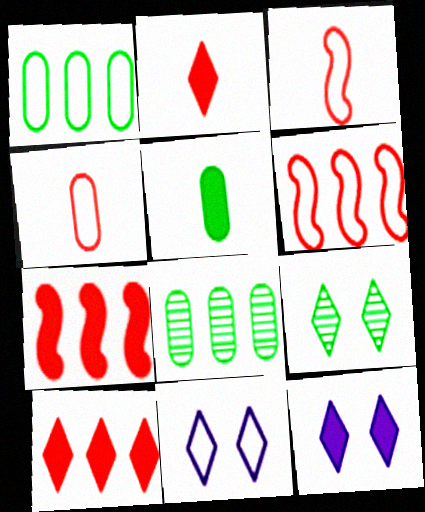[[1, 3, 11], 
[3, 8, 12], 
[5, 7, 12]]